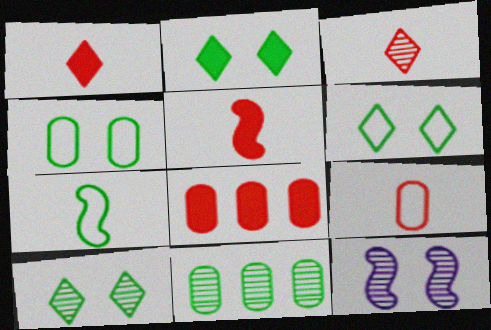[[2, 6, 10], 
[2, 7, 11], 
[3, 5, 9], 
[3, 11, 12]]